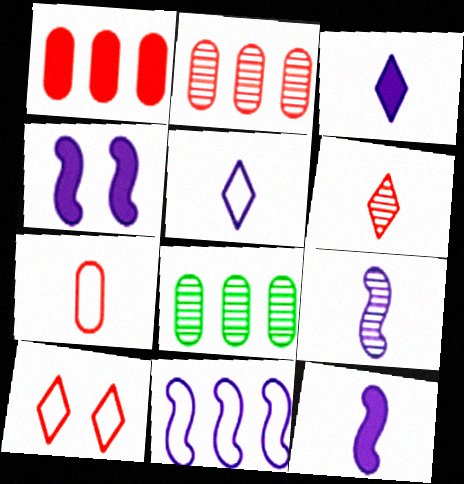[[4, 9, 11], 
[8, 10, 12]]